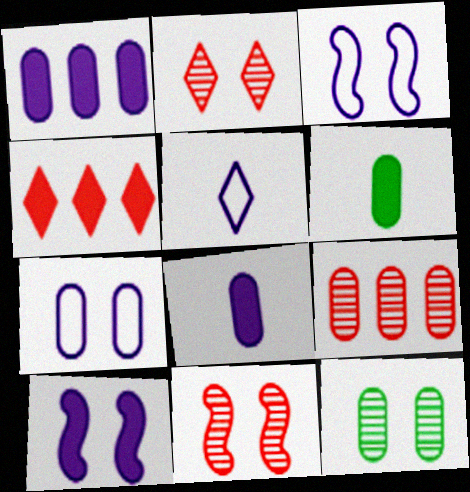[[4, 6, 10], 
[6, 7, 9]]